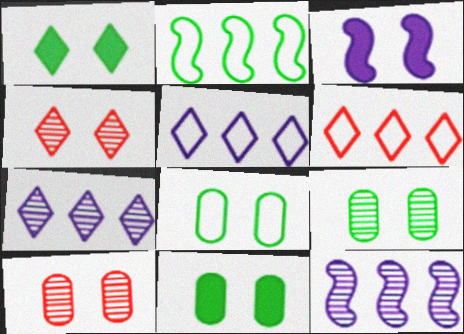[[3, 4, 8], 
[8, 9, 11]]